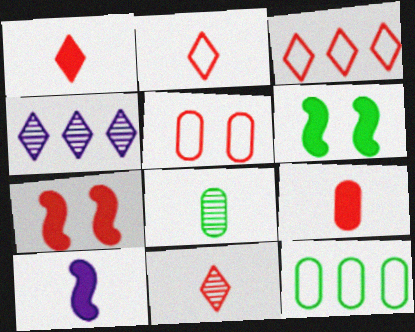[[1, 2, 11], 
[2, 8, 10]]